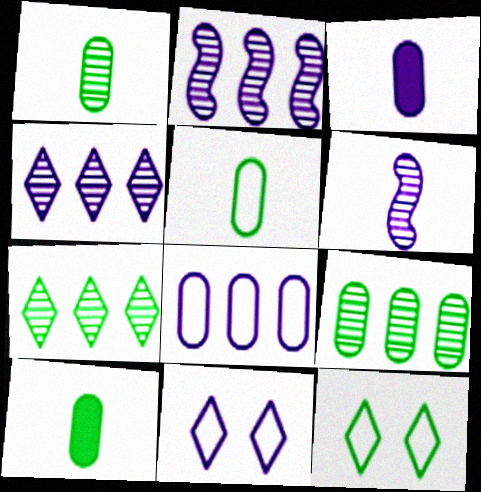[[1, 5, 10], 
[2, 3, 11]]